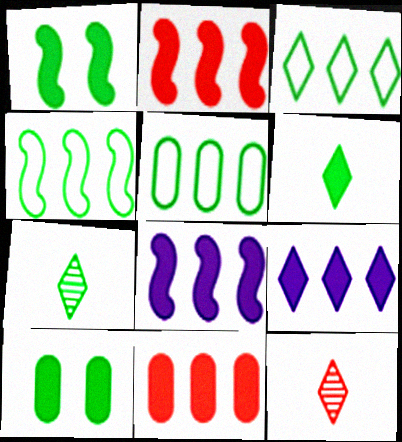[[1, 5, 7], 
[3, 4, 5], 
[4, 7, 10]]